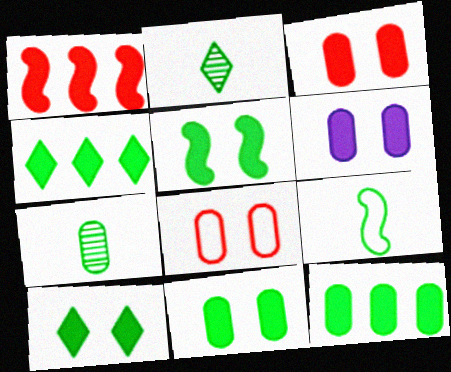[[3, 6, 11], 
[5, 10, 11]]